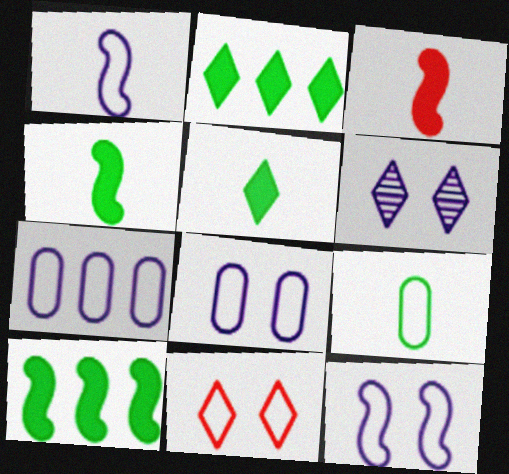[]